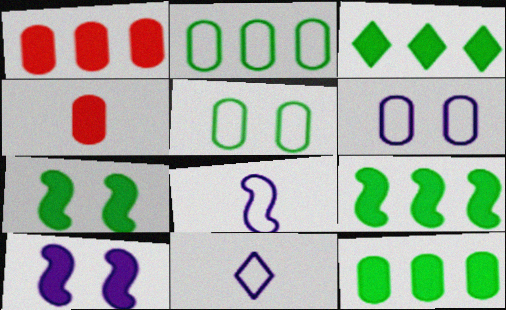[[3, 4, 10], 
[3, 9, 12]]